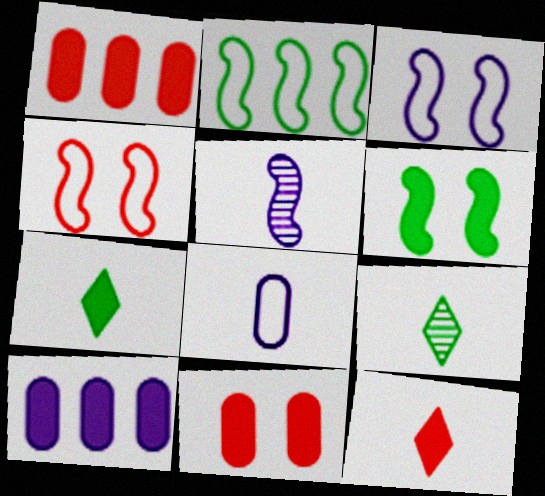[[1, 3, 9], 
[4, 9, 10], 
[6, 10, 12]]